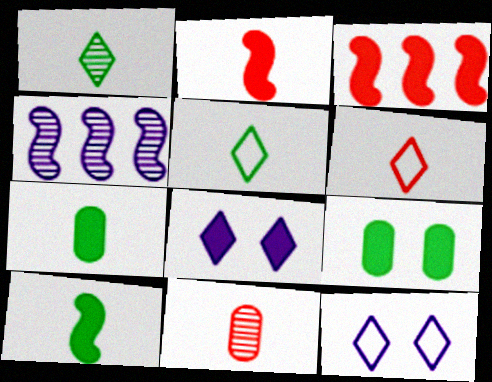[[2, 6, 11], 
[3, 7, 8], 
[4, 6, 9]]